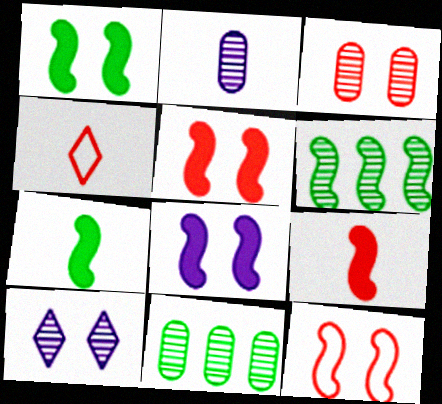[[1, 5, 8], 
[2, 3, 11], 
[2, 4, 7], 
[4, 8, 11]]